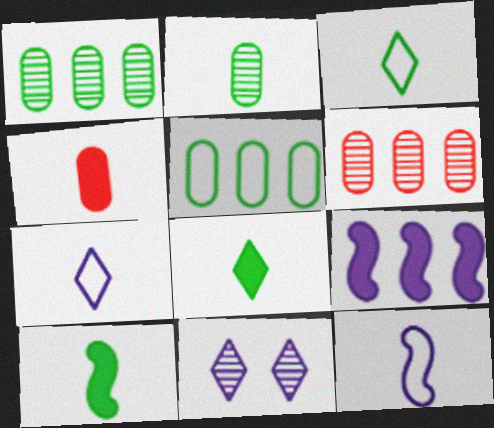[[2, 3, 10]]